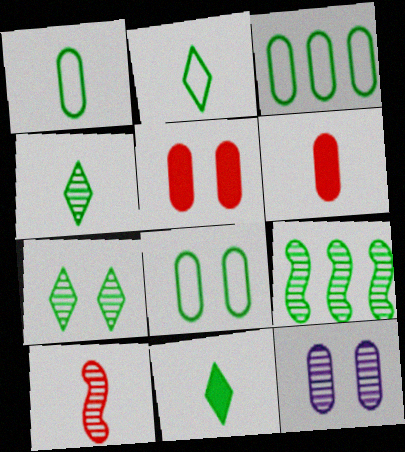[[1, 3, 8], 
[2, 4, 11], 
[3, 6, 12], 
[5, 8, 12], 
[8, 9, 11]]